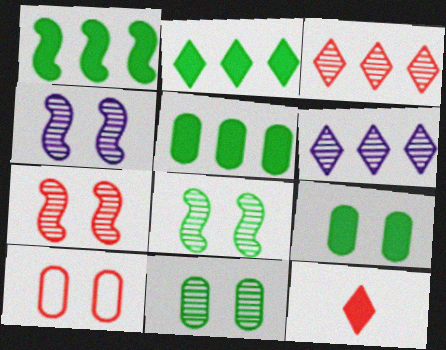[[1, 2, 5], 
[4, 7, 8]]